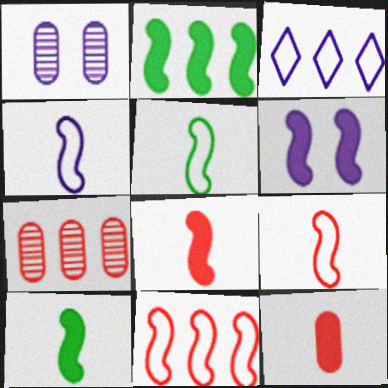[[2, 3, 7], 
[2, 6, 8], 
[4, 5, 9]]